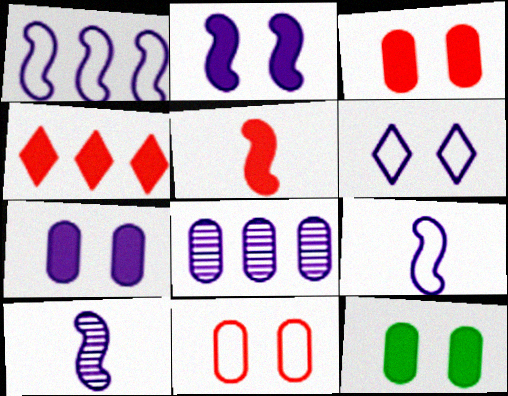[[1, 2, 10], 
[3, 4, 5], 
[3, 7, 12]]